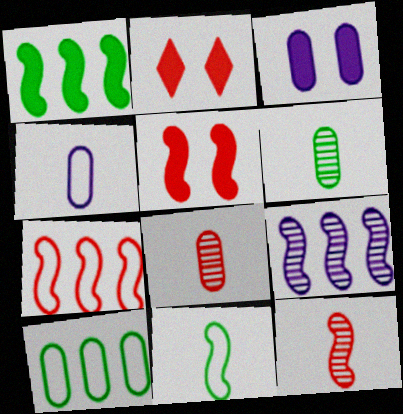[[1, 7, 9], 
[2, 7, 8], 
[3, 8, 10], 
[5, 7, 12], 
[5, 9, 11]]